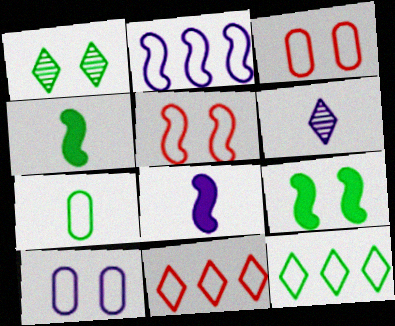[]